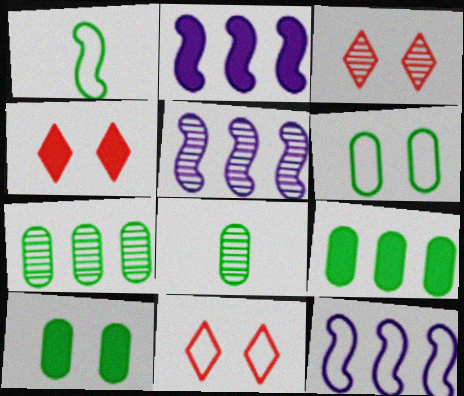[[2, 5, 12], 
[2, 8, 11], 
[3, 4, 11], 
[3, 5, 8], 
[4, 8, 12], 
[6, 8, 9]]